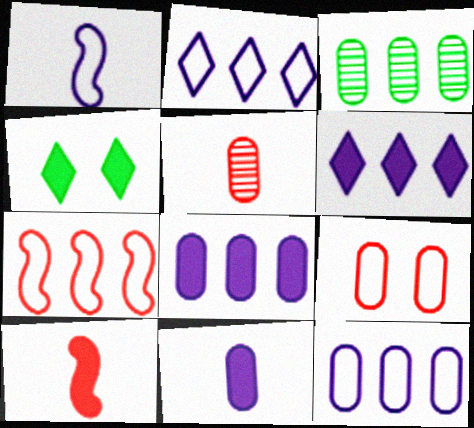[[3, 6, 7], 
[3, 9, 11], 
[4, 8, 10]]